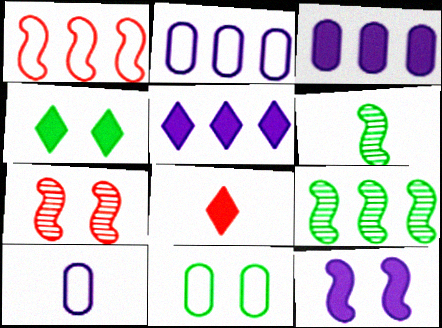[[1, 6, 12], 
[4, 5, 8], 
[6, 8, 10]]